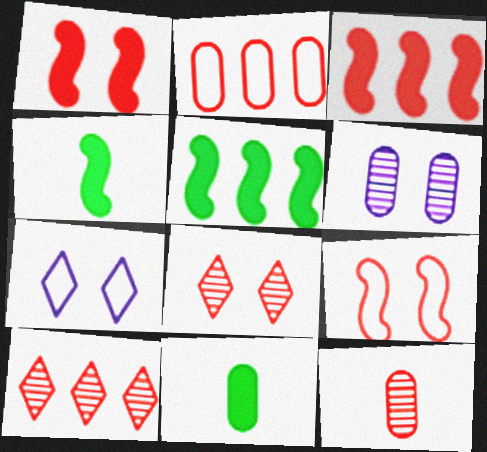[[2, 3, 10], 
[2, 6, 11], 
[5, 7, 12]]